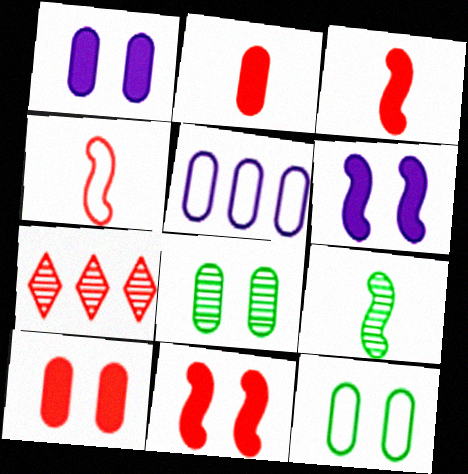[[2, 5, 8], 
[4, 7, 10]]